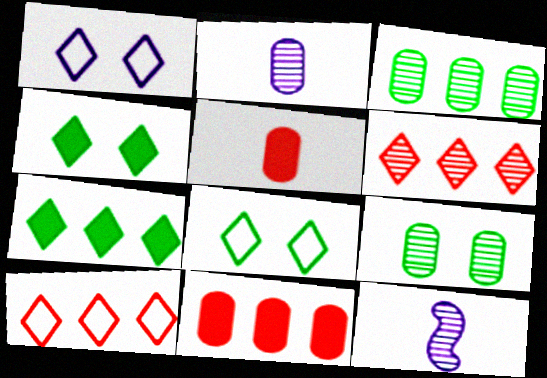[[6, 9, 12], 
[8, 11, 12]]